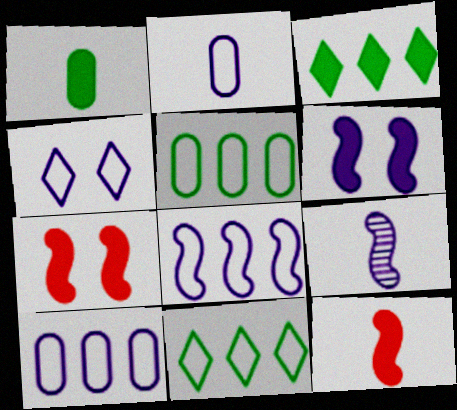[[2, 4, 8], 
[6, 8, 9]]